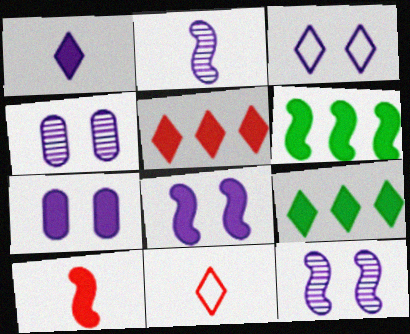[[3, 4, 8], 
[3, 7, 12], 
[4, 6, 11], 
[6, 8, 10], 
[7, 9, 10]]